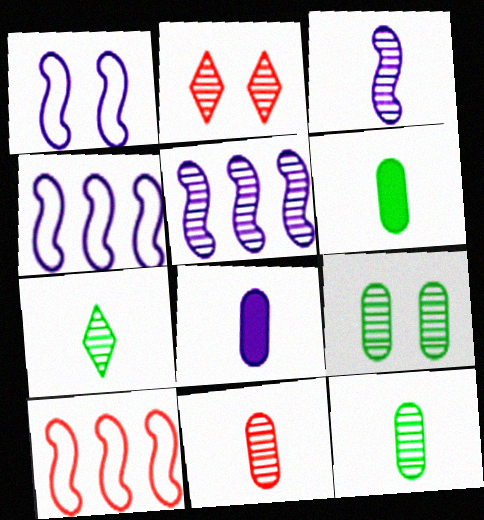[[2, 4, 6], 
[2, 5, 12], 
[3, 7, 11]]